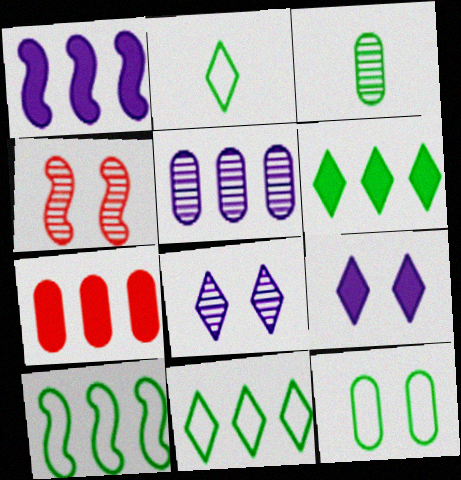[[1, 6, 7], 
[2, 10, 12], 
[4, 9, 12]]